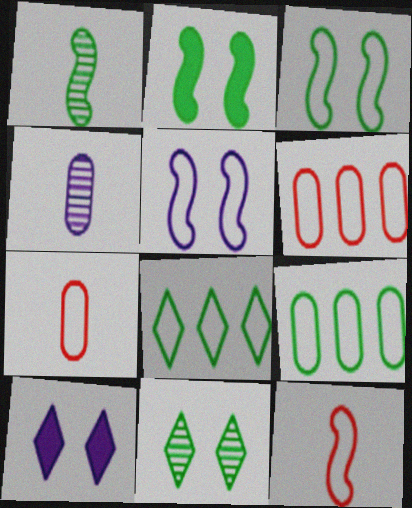[[1, 6, 10], 
[5, 7, 8]]